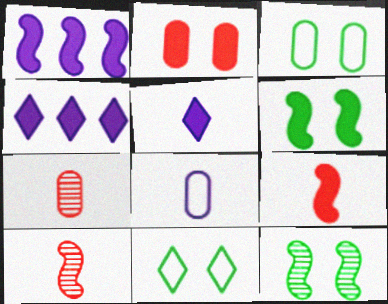[[1, 6, 9], 
[1, 7, 11], 
[3, 4, 10]]